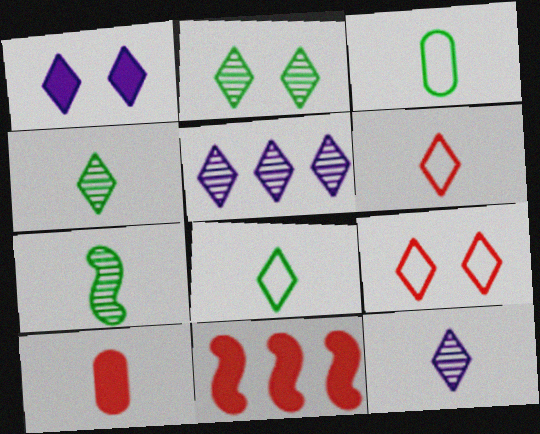[[1, 2, 9]]